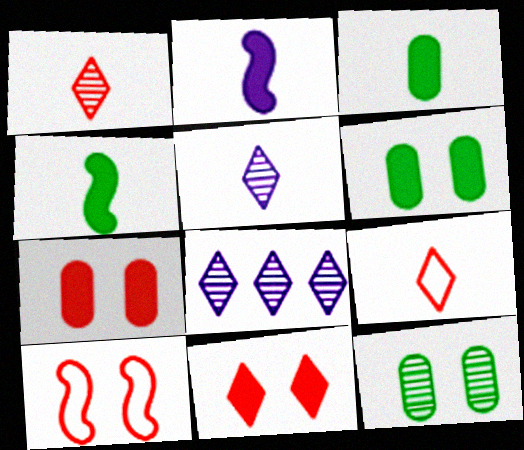[[3, 8, 10]]